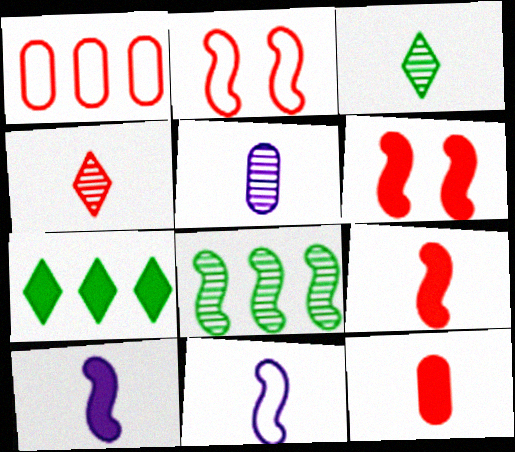[[1, 4, 6], 
[2, 5, 7], 
[2, 8, 10], 
[3, 11, 12], 
[6, 8, 11]]